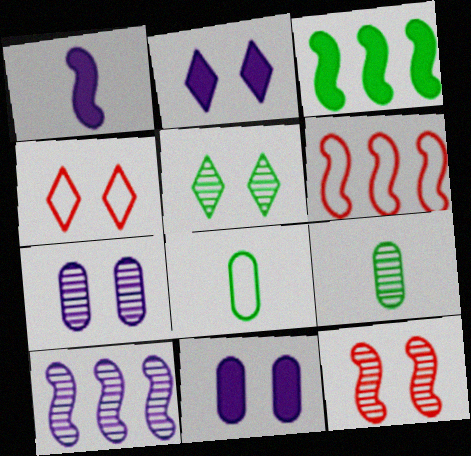[[2, 4, 5], 
[2, 6, 9], 
[3, 5, 8], 
[3, 6, 10], 
[5, 7, 12]]